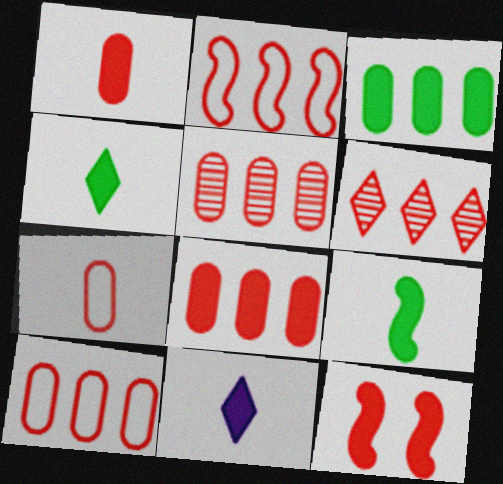[[1, 9, 11], 
[2, 6, 8], 
[3, 11, 12], 
[5, 8, 10], 
[6, 7, 12]]